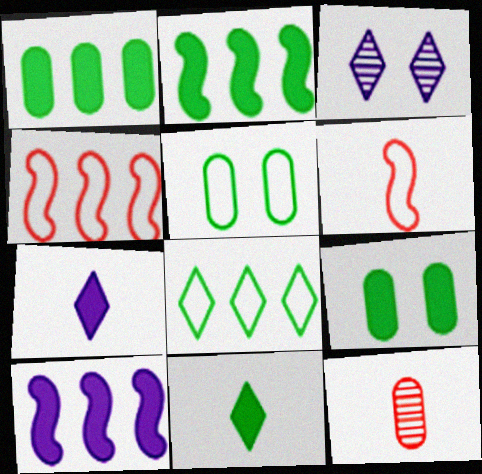[[1, 3, 6], 
[2, 9, 11]]